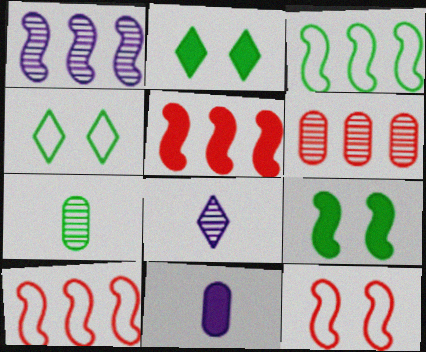[[1, 3, 5], 
[2, 3, 7], 
[2, 5, 11]]